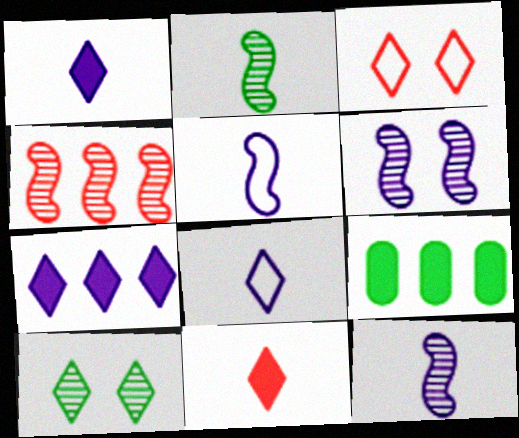[[2, 4, 6], 
[3, 9, 12]]